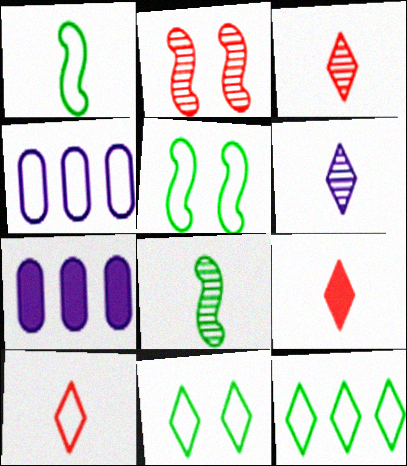[[3, 5, 7], 
[3, 9, 10], 
[4, 5, 10]]